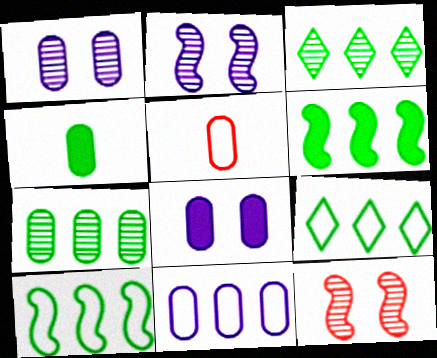[[5, 7, 8], 
[6, 7, 9]]